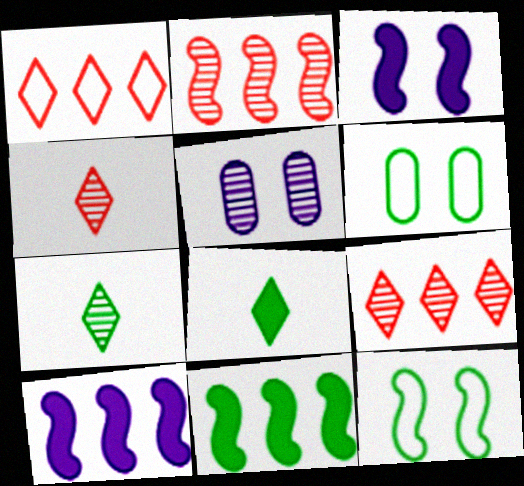[[2, 5, 7], 
[4, 6, 10], 
[6, 7, 11]]